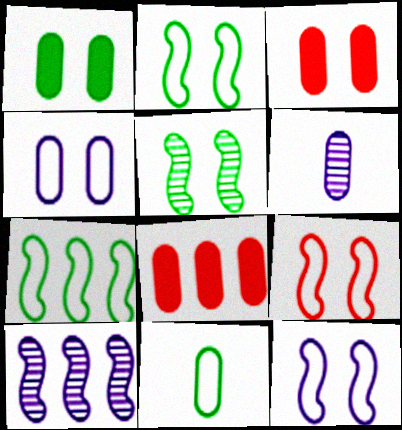[[2, 9, 12]]